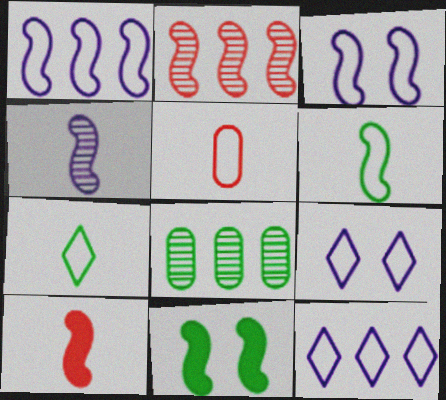[[4, 6, 10], 
[7, 8, 11], 
[8, 9, 10]]